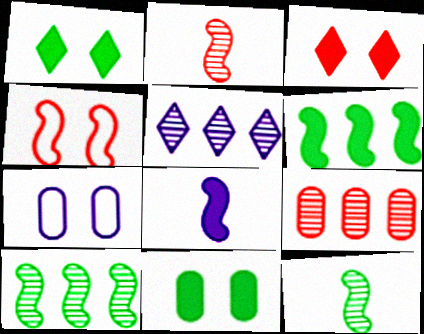[[4, 8, 10], 
[5, 7, 8], 
[5, 9, 10]]